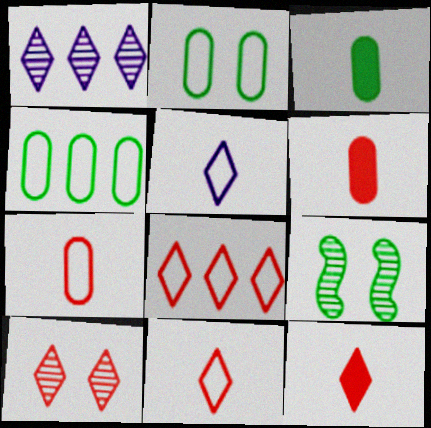[[8, 10, 12]]